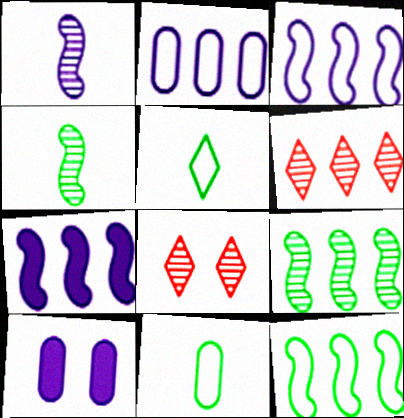[[7, 8, 11]]